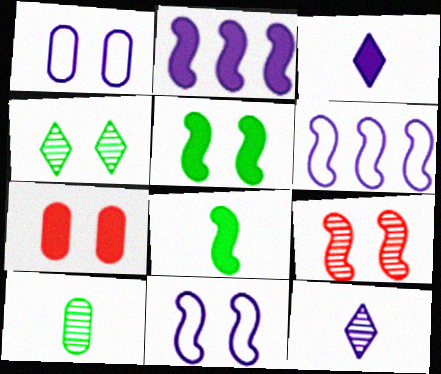[[1, 2, 12], 
[4, 7, 11], 
[5, 9, 11], 
[6, 8, 9]]